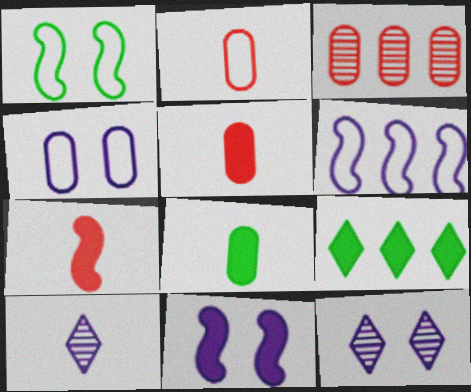[[3, 4, 8], 
[3, 6, 9], 
[4, 11, 12], 
[5, 9, 11]]